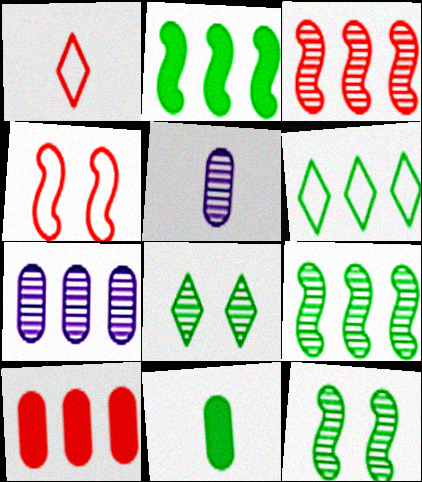[[3, 5, 8], 
[6, 11, 12]]